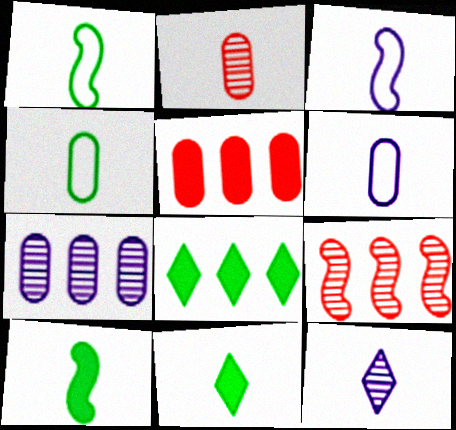[[2, 3, 11]]